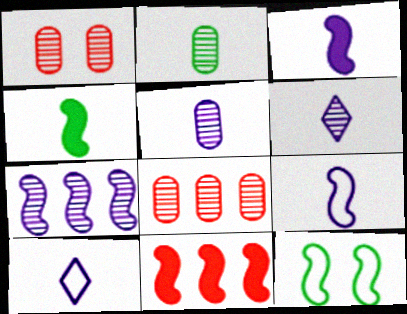[[3, 5, 10]]